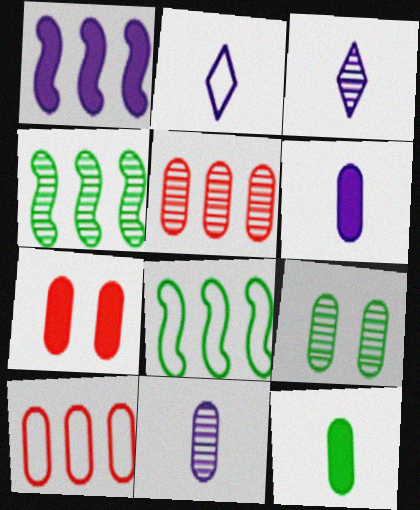[[2, 4, 7], 
[3, 7, 8], 
[5, 9, 11], 
[6, 9, 10]]